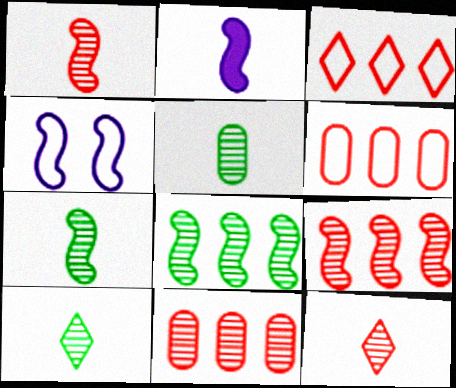[[5, 7, 10]]